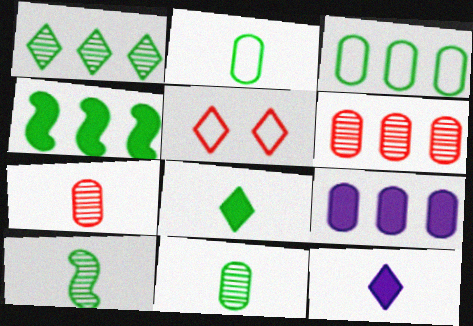[[1, 3, 4], 
[1, 5, 12], 
[2, 8, 10], 
[3, 6, 9], 
[5, 9, 10]]